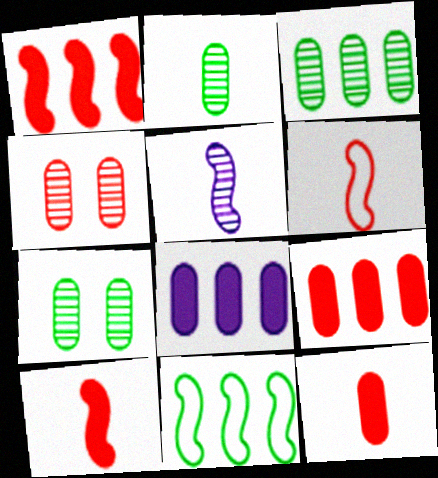[[2, 3, 7]]